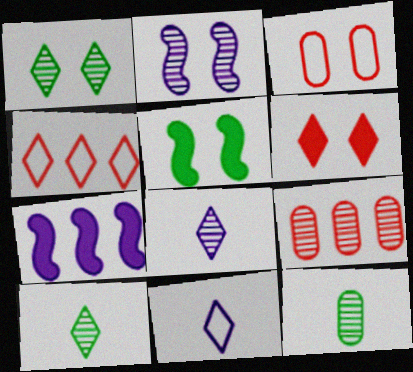[[2, 9, 10], 
[3, 7, 10], 
[5, 9, 11]]